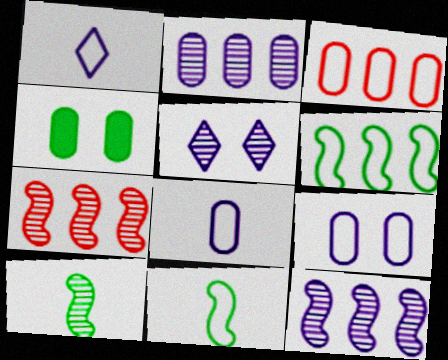[[1, 4, 7]]